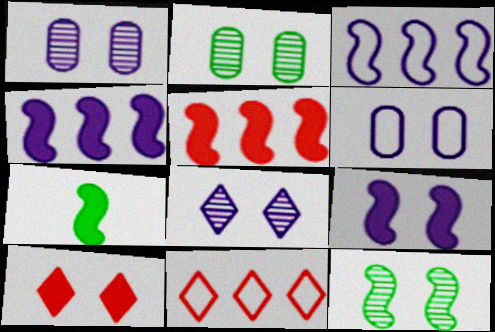[[1, 7, 11], 
[5, 7, 9], 
[6, 8, 9], 
[6, 10, 12]]